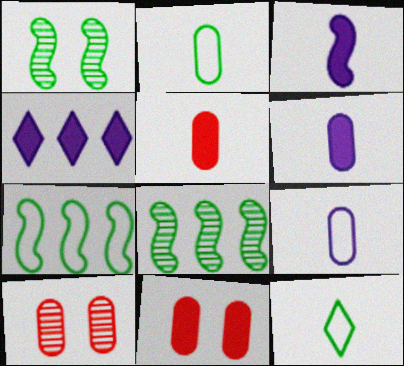[]